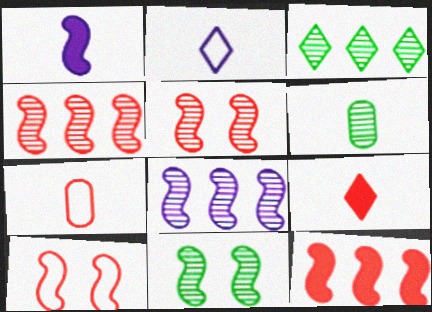[[3, 6, 11]]